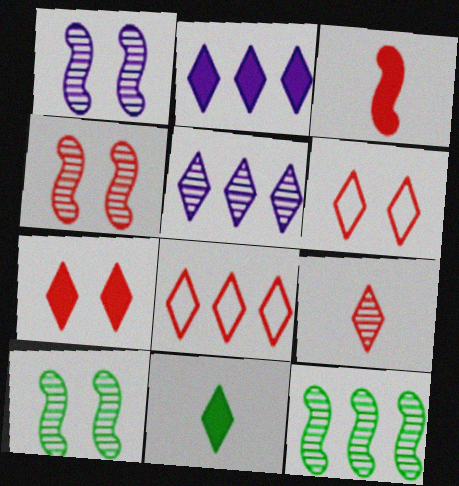[[1, 4, 10], 
[2, 7, 11], 
[5, 6, 11], 
[7, 8, 9]]